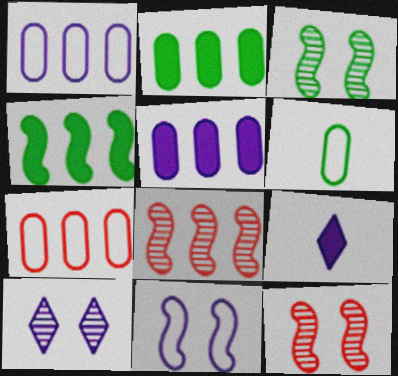[[3, 7, 9]]